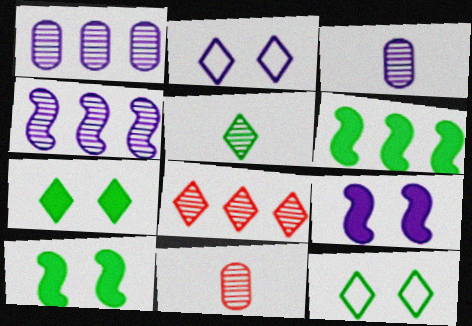[[2, 6, 11]]